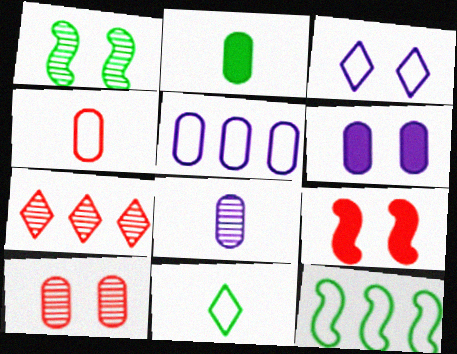[[1, 7, 8], 
[2, 4, 8], 
[2, 5, 10], 
[3, 4, 12], 
[4, 7, 9], 
[5, 6, 8]]